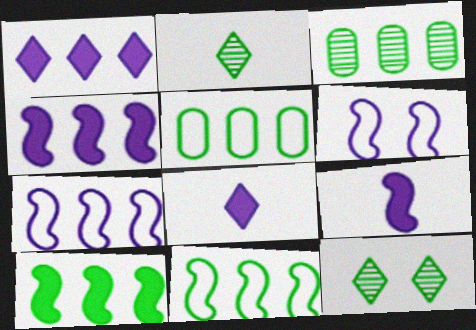[]